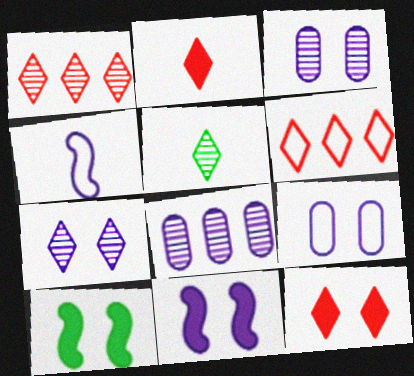[[1, 5, 7], 
[7, 9, 11]]